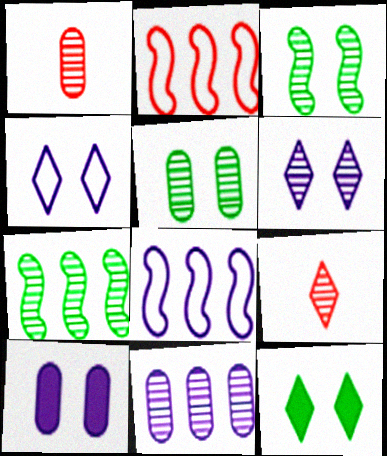[[1, 5, 11], 
[1, 6, 7], 
[1, 8, 12], 
[3, 9, 11]]